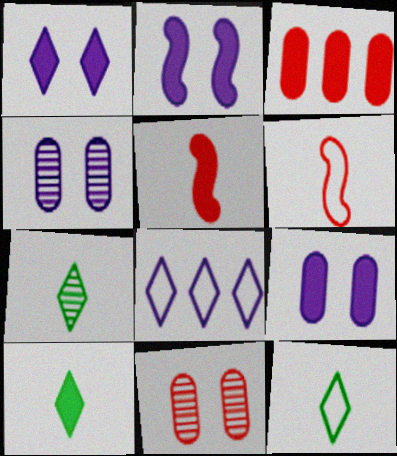[[1, 2, 9], 
[2, 3, 10], 
[7, 10, 12]]